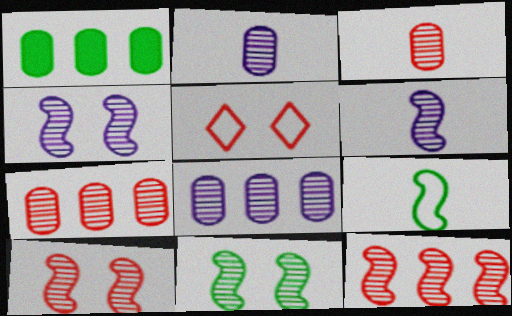[[1, 5, 6], 
[4, 10, 11], 
[6, 11, 12]]